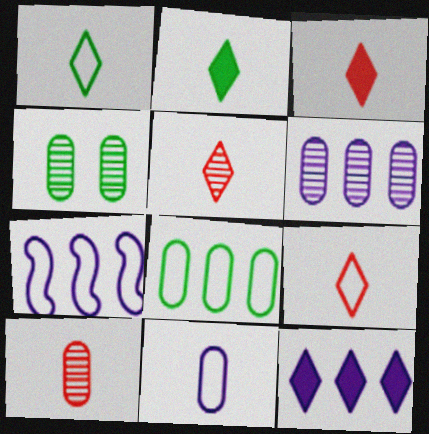[[3, 4, 7], 
[3, 5, 9], 
[4, 6, 10], 
[6, 7, 12]]